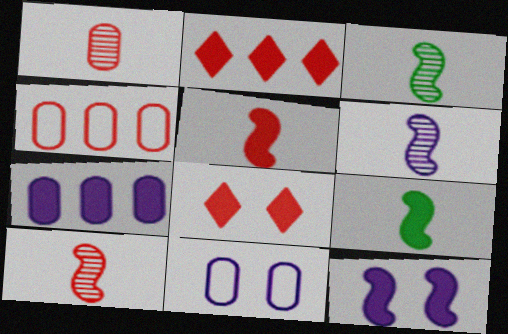[[2, 3, 11], 
[3, 6, 10], 
[4, 8, 10], 
[7, 8, 9]]